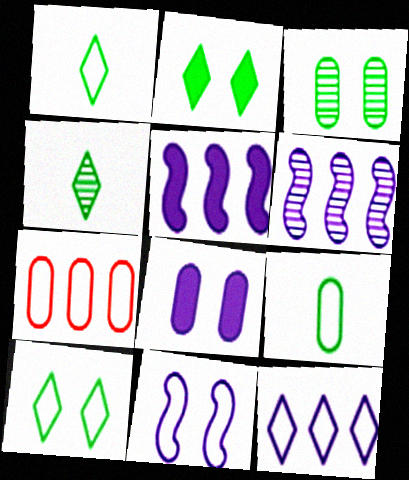[[1, 7, 11]]